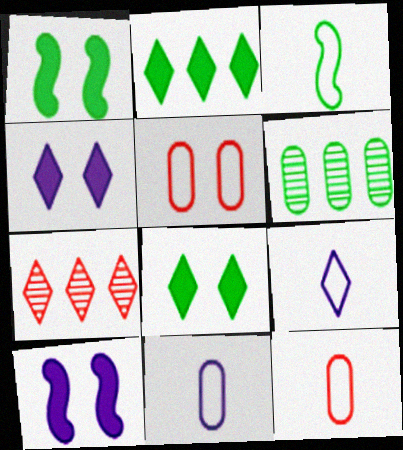[[1, 7, 11], 
[3, 6, 8], 
[3, 9, 12], 
[7, 8, 9]]